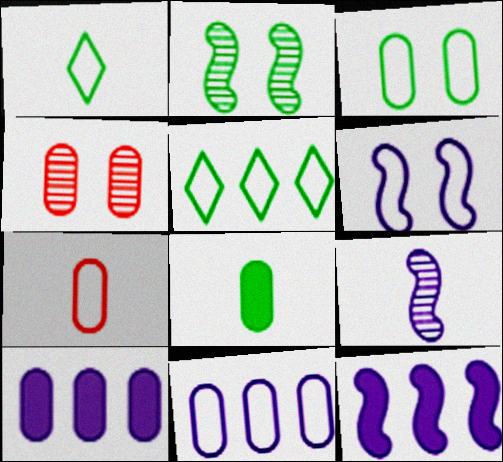[[1, 4, 12], 
[2, 5, 8], 
[3, 7, 11], 
[4, 8, 11], 
[5, 6, 7], 
[6, 9, 12]]